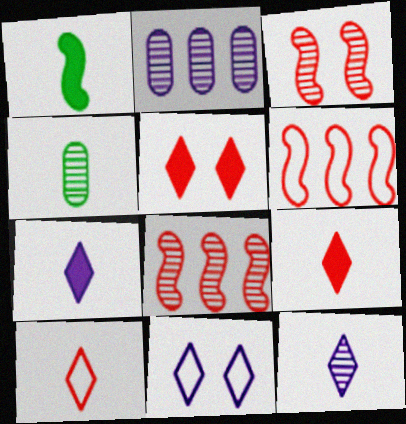[]